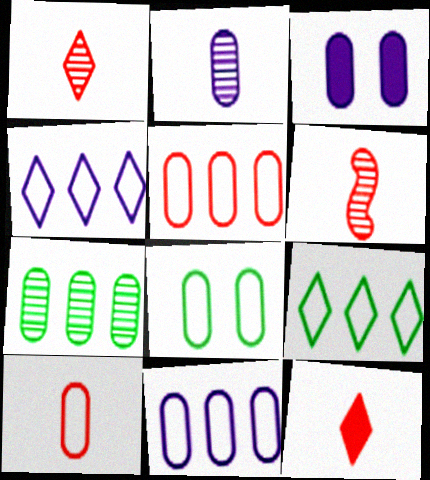[[2, 3, 11], 
[3, 6, 9], 
[3, 7, 10], 
[6, 10, 12], 
[8, 10, 11]]